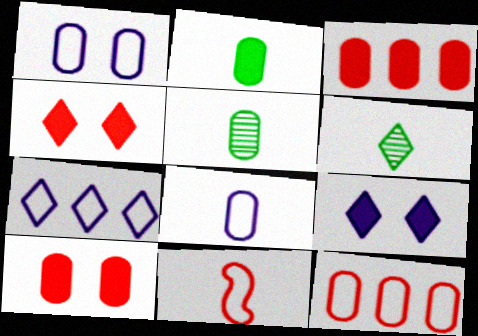[[1, 3, 5], 
[4, 6, 7]]